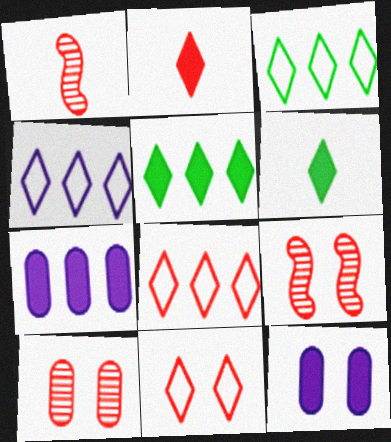[[1, 3, 12], 
[3, 4, 8]]